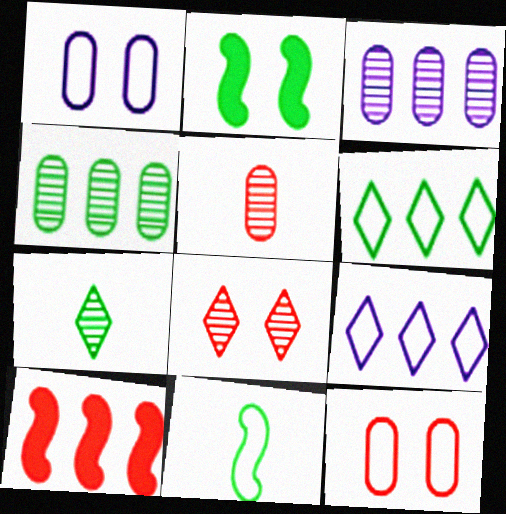[[1, 2, 8], 
[1, 7, 10], 
[2, 5, 9], 
[3, 6, 10], 
[4, 9, 10], 
[9, 11, 12]]